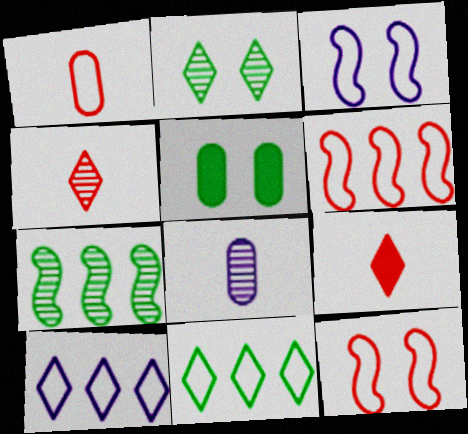[[1, 3, 11], 
[2, 9, 10]]